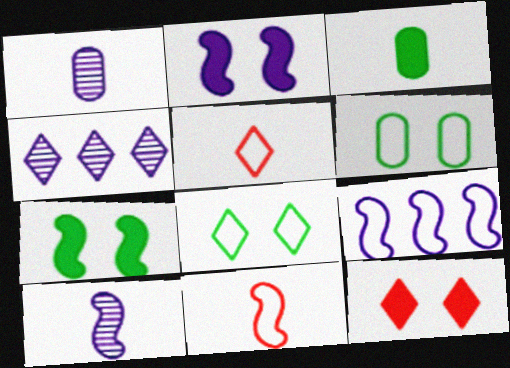[[2, 9, 10], 
[3, 5, 10], 
[5, 6, 9]]